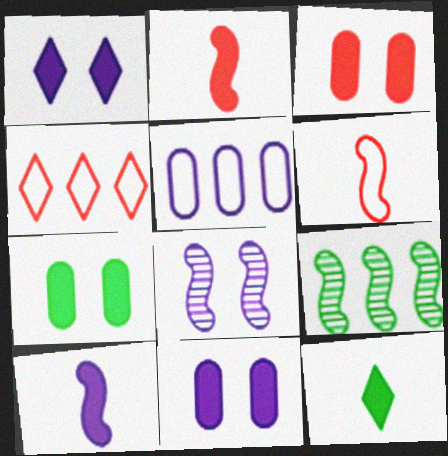[[3, 7, 11]]